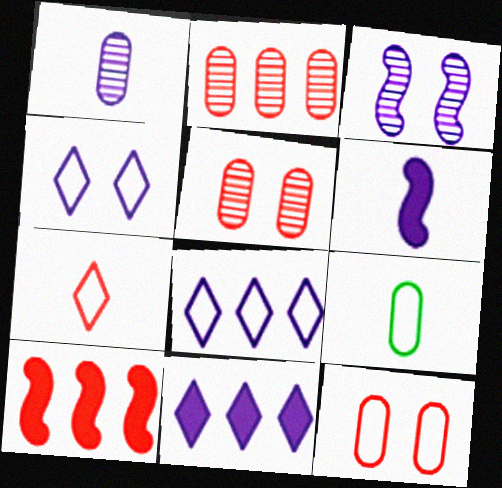[[5, 7, 10]]